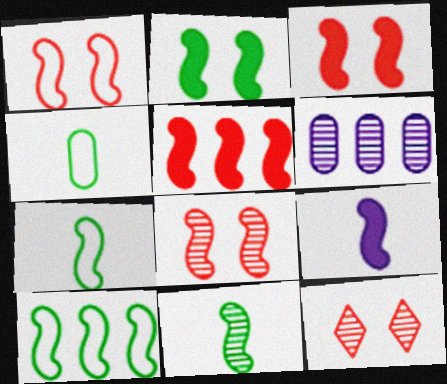[[1, 3, 8], 
[2, 5, 9], 
[2, 10, 11], 
[6, 11, 12], 
[8, 9, 10]]